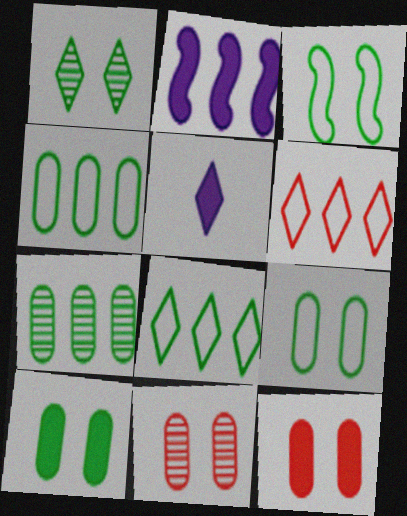[[1, 3, 10], 
[1, 5, 6], 
[2, 6, 7]]